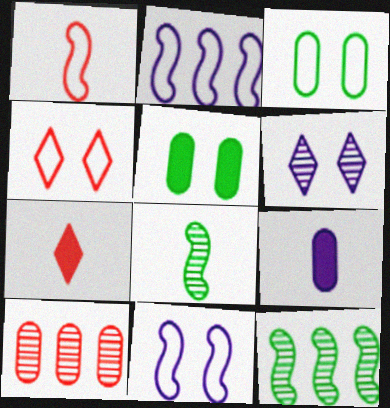[[2, 6, 9], 
[3, 4, 11], 
[3, 9, 10], 
[4, 9, 12], 
[6, 8, 10]]